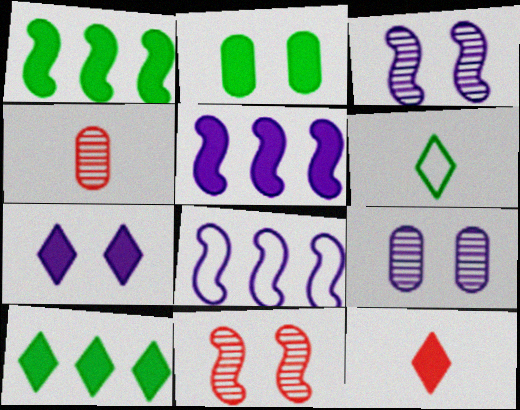[[2, 5, 12], 
[7, 10, 12]]